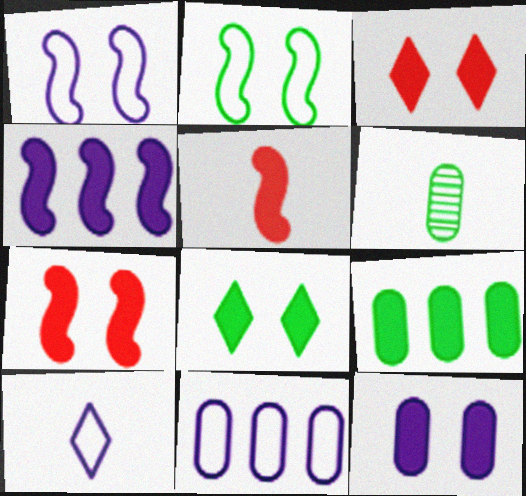[[1, 10, 11], 
[5, 6, 10], 
[7, 8, 12]]